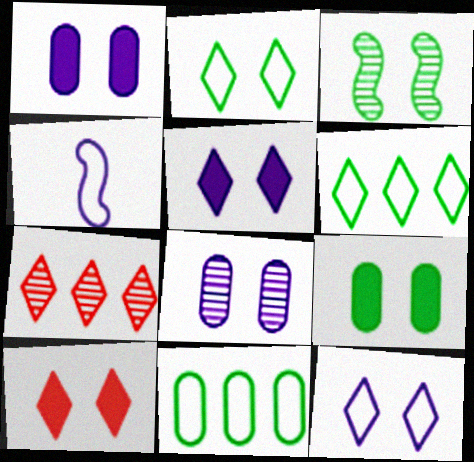[[2, 3, 9], 
[4, 7, 9]]